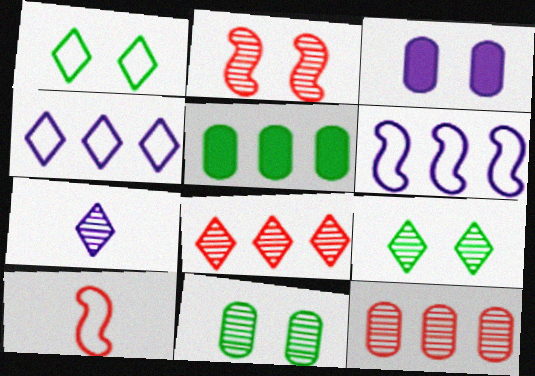[[1, 2, 3], 
[3, 6, 7], 
[5, 6, 8], 
[7, 8, 9]]